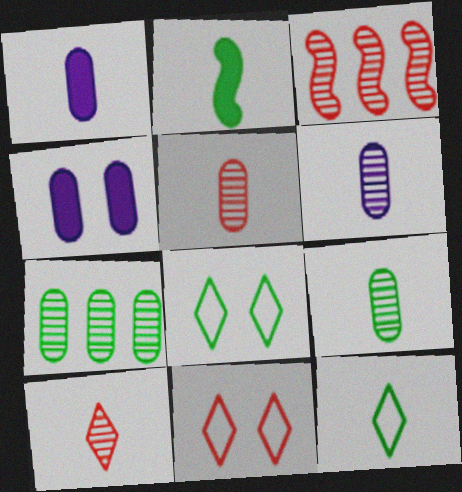[[1, 3, 8], 
[2, 7, 8], 
[2, 9, 12], 
[3, 4, 12], 
[5, 6, 9]]